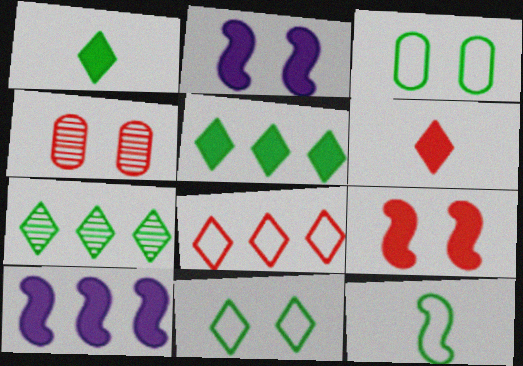[[1, 7, 11], 
[2, 4, 11]]